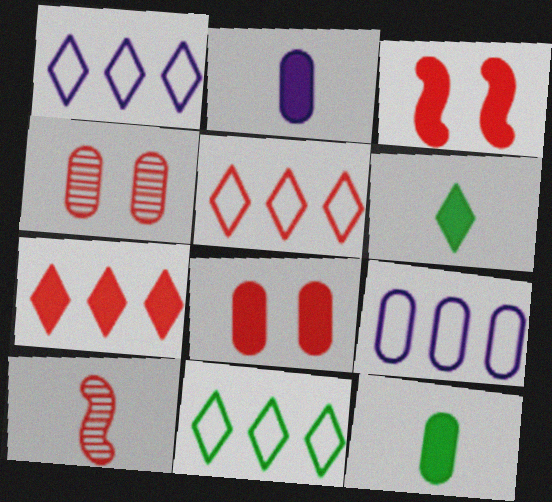[[1, 5, 11], 
[4, 9, 12], 
[5, 8, 10]]